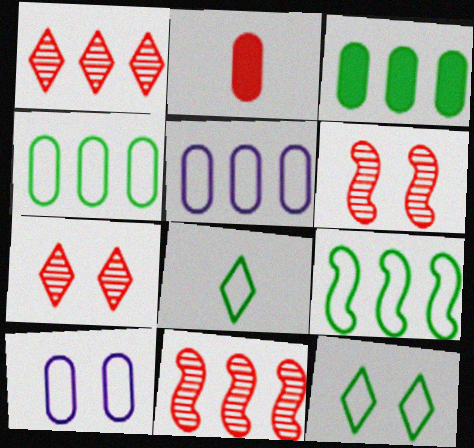[]